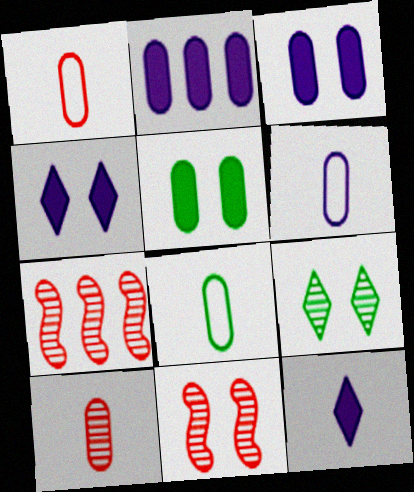[[1, 6, 8], 
[4, 7, 8]]